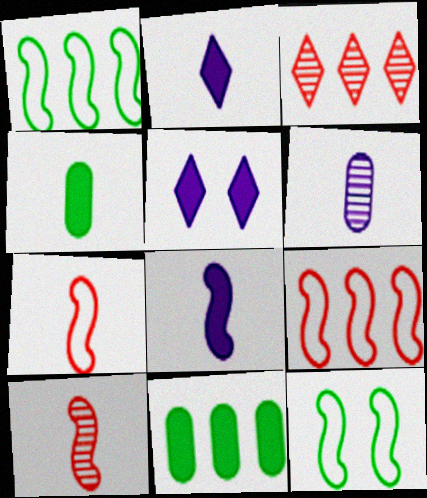[]